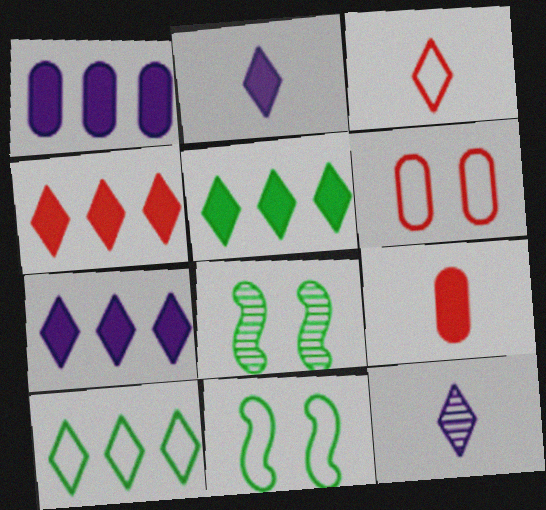[[1, 3, 8], 
[4, 5, 7]]